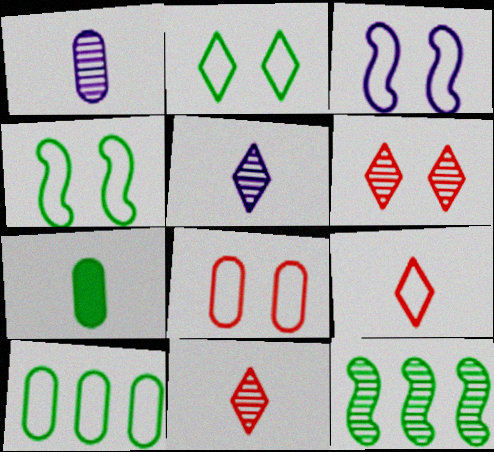[[1, 6, 12], 
[2, 3, 8], 
[2, 7, 12], 
[3, 9, 10]]